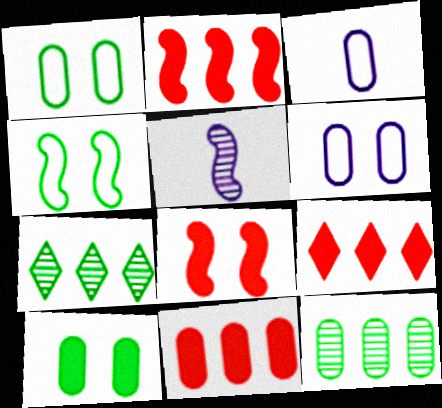[[1, 5, 9], 
[2, 4, 5], 
[2, 9, 11], 
[3, 7, 8]]